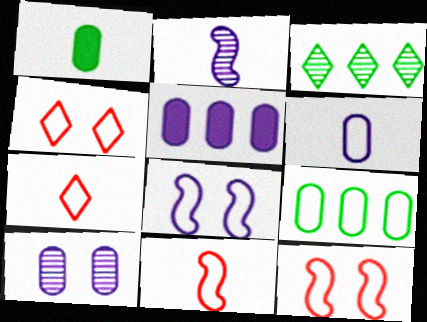[[1, 2, 7], 
[5, 6, 10], 
[7, 8, 9]]